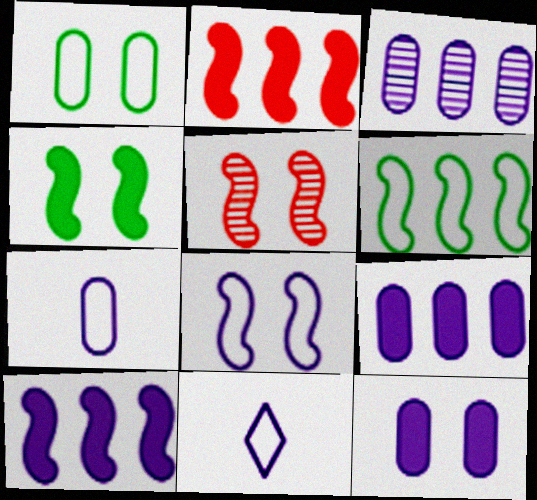[[3, 7, 12], 
[4, 5, 8]]